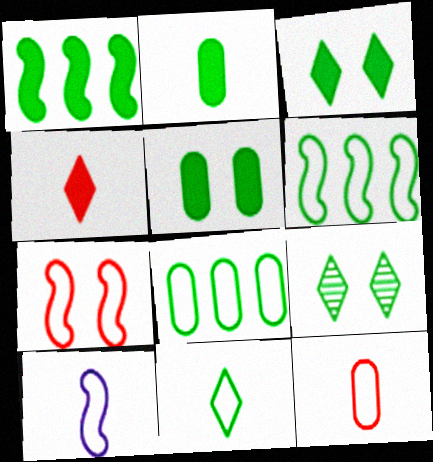[[1, 2, 3], 
[2, 6, 9], 
[6, 7, 10], 
[10, 11, 12]]